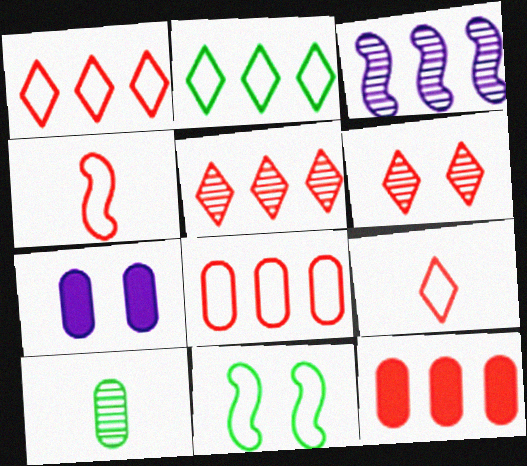[[2, 3, 12], 
[3, 6, 10], 
[4, 6, 12], 
[6, 7, 11], 
[7, 8, 10]]